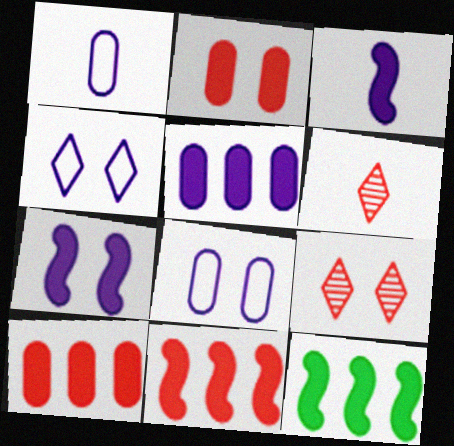[[1, 9, 12], 
[6, 8, 12]]